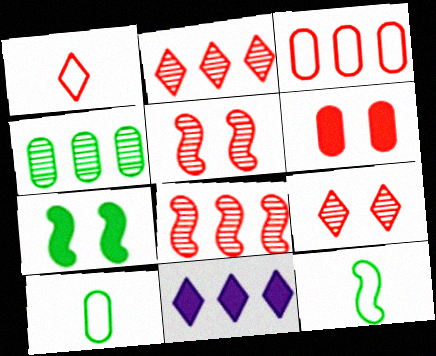[[1, 6, 8], 
[5, 10, 11]]